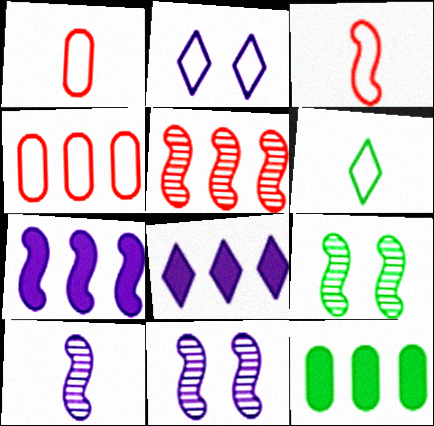[[1, 8, 9], 
[3, 7, 9], 
[5, 9, 10], 
[6, 9, 12]]